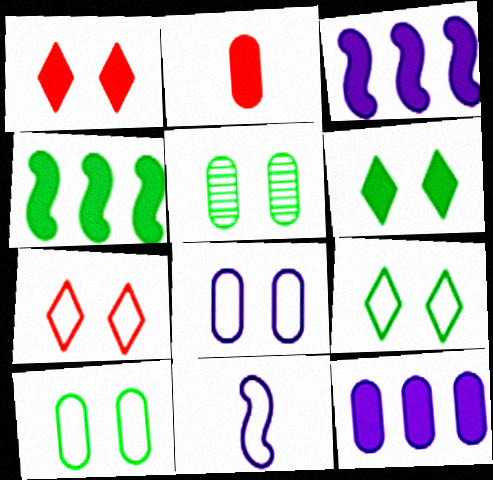[[2, 3, 6]]